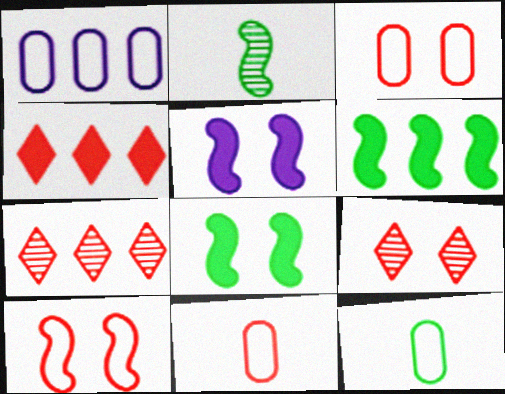[[1, 3, 12], 
[1, 6, 7], 
[5, 7, 12]]